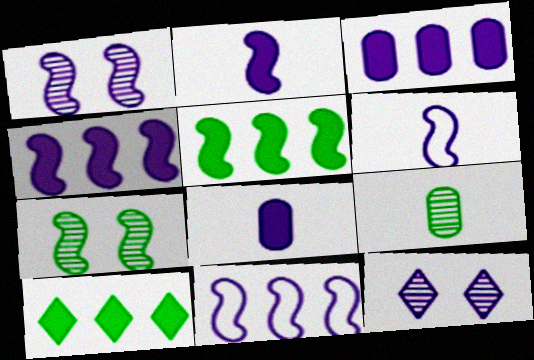[[1, 2, 11], 
[1, 4, 6], 
[3, 6, 12], 
[8, 11, 12]]